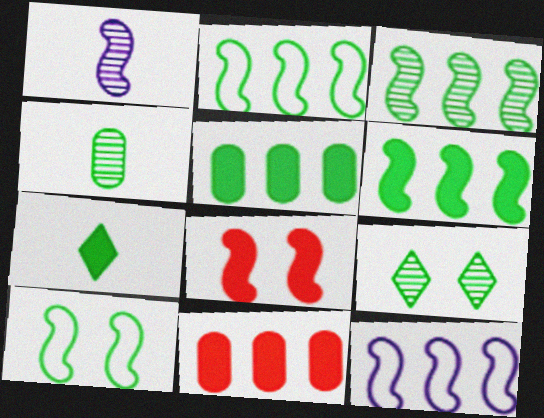[[1, 2, 8], 
[2, 3, 6], 
[3, 4, 9]]